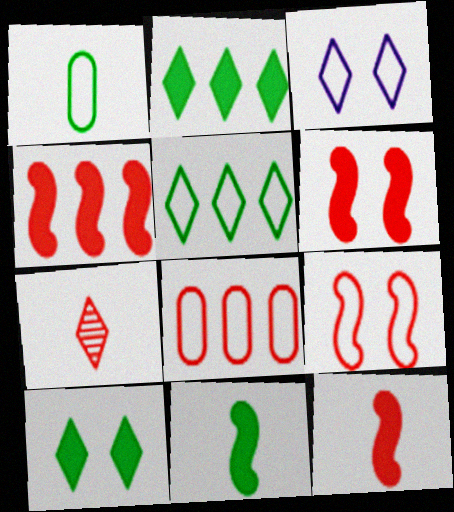[[2, 3, 7], 
[4, 6, 12], 
[6, 7, 8]]